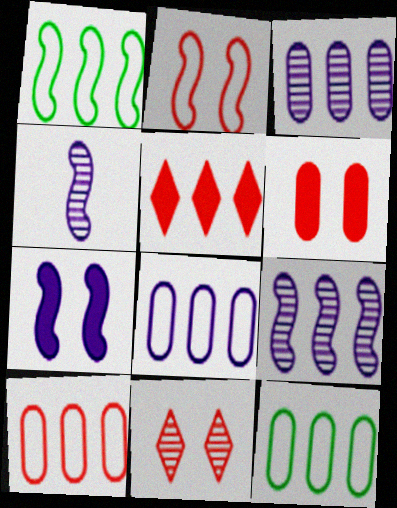[[1, 3, 5], 
[2, 6, 11], 
[5, 9, 12], 
[8, 10, 12]]